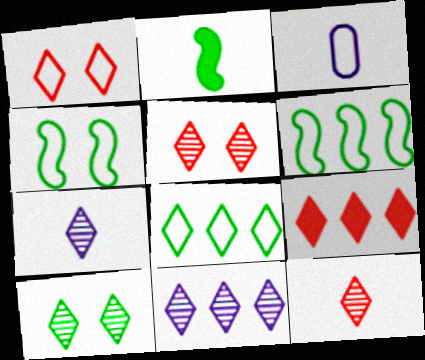[[1, 3, 6], 
[1, 9, 12], 
[2, 3, 12], 
[8, 9, 11], 
[10, 11, 12]]